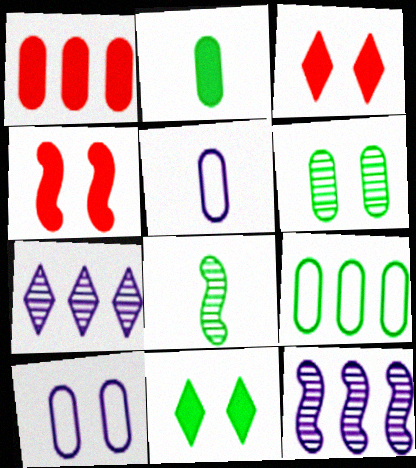[[1, 5, 6], 
[2, 6, 9], 
[8, 9, 11]]